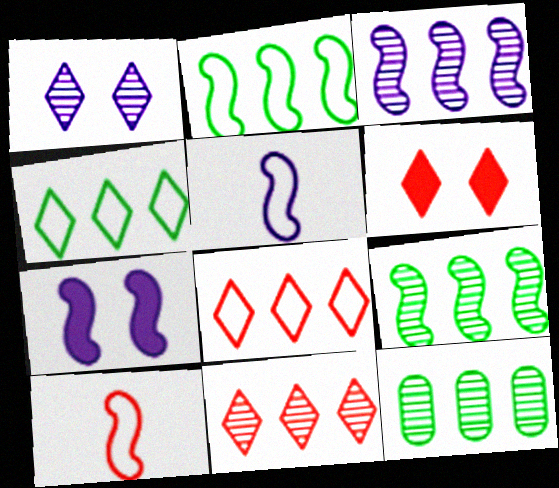[[3, 5, 7], 
[3, 11, 12], 
[5, 6, 12], 
[7, 9, 10]]